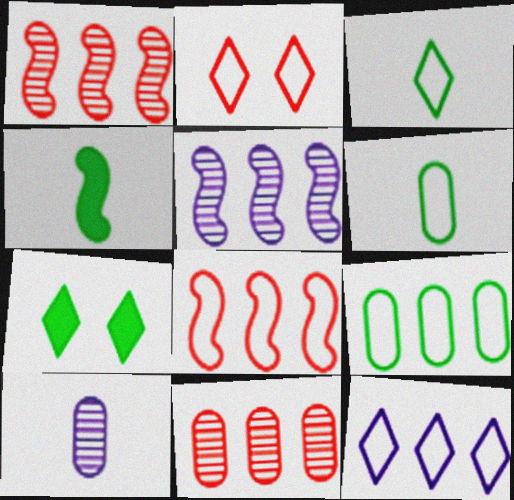[[2, 3, 12], 
[7, 8, 10], 
[8, 9, 12]]